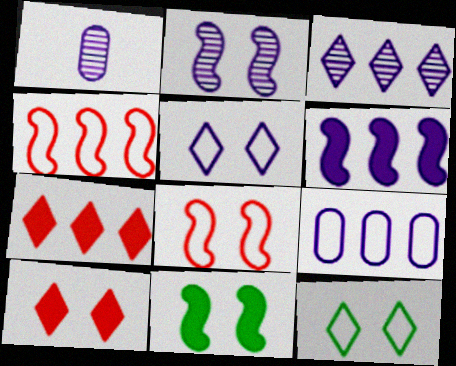[[1, 2, 3], 
[1, 5, 6], 
[2, 8, 11], 
[3, 6, 9]]